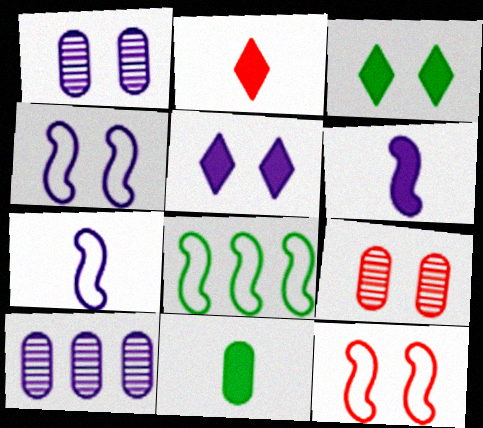[[1, 2, 8], 
[1, 3, 12], 
[1, 4, 5], 
[2, 6, 11], 
[3, 4, 9], 
[5, 7, 10], 
[7, 8, 12]]